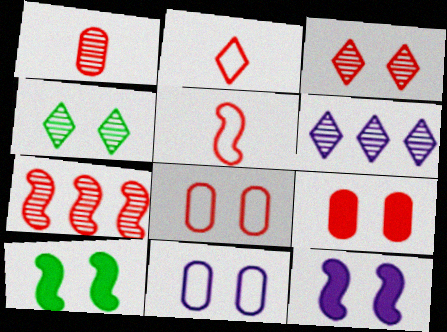[[1, 3, 7], 
[2, 7, 9], 
[3, 10, 11], 
[4, 8, 12]]